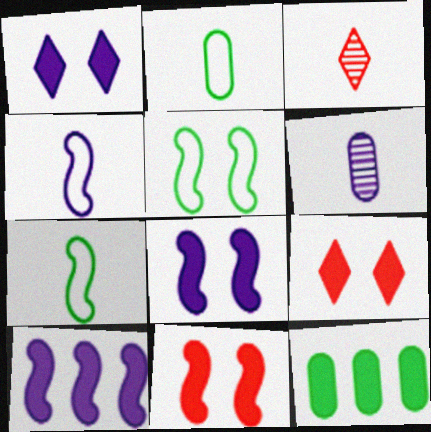[]